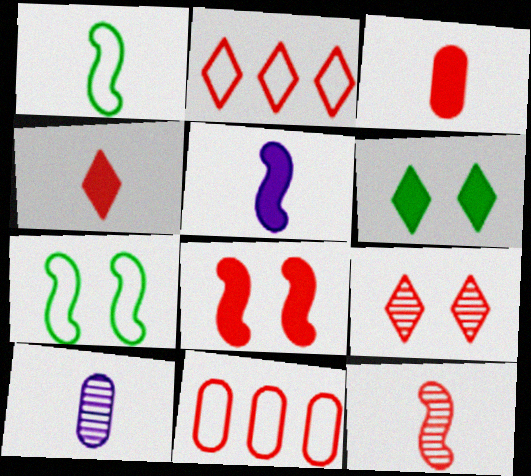[[1, 4, 10], 
[1, 5, 12], 
[2, 4, 9]]